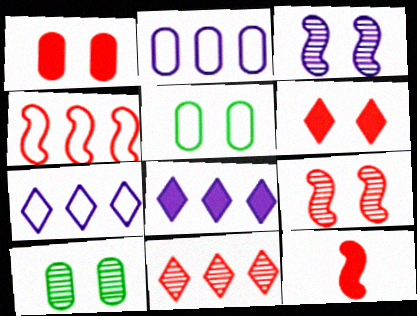[[3, 5, 6], 
[4, 9, 12], 
[7, 10, 12]]